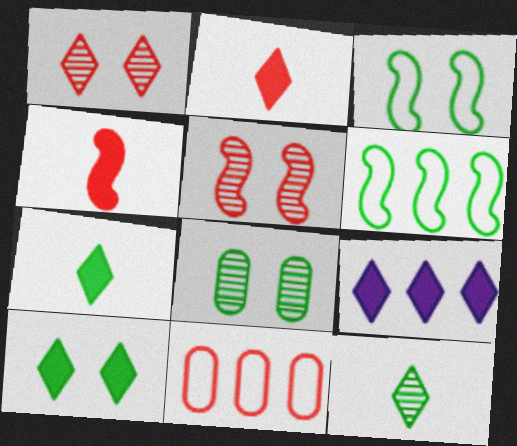[[1, 4, 11], 
[2, 5, 11], 
[2, 9, 10], 
[3, 8, 10], 
[6, 7, 8]]